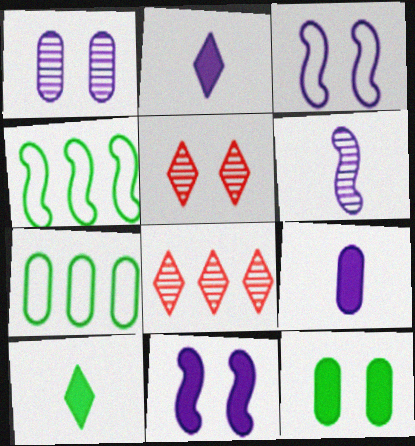[[3, 5, 12], 
[4, 5, 9]]